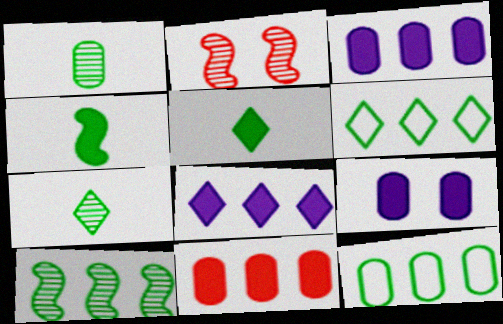[]